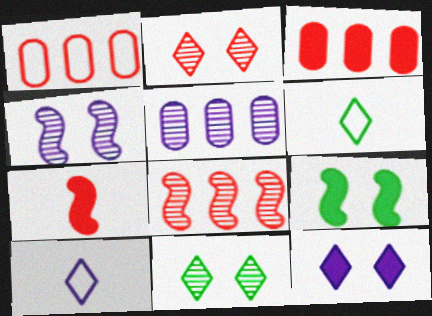[[1, 2, 7], 
[3, 4, 6]]